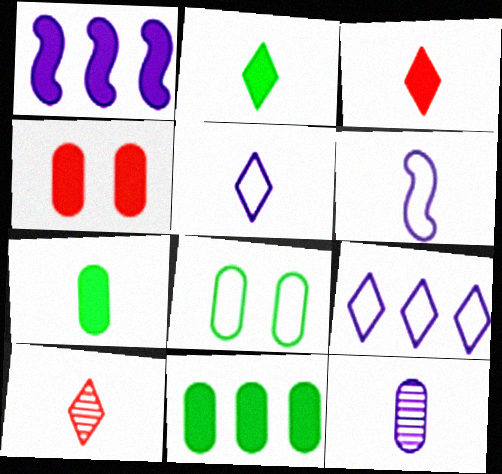[[1, 2, 4], 
[1, 8, 10], 
[2, 5, 10], 
[6, 7, 10]]